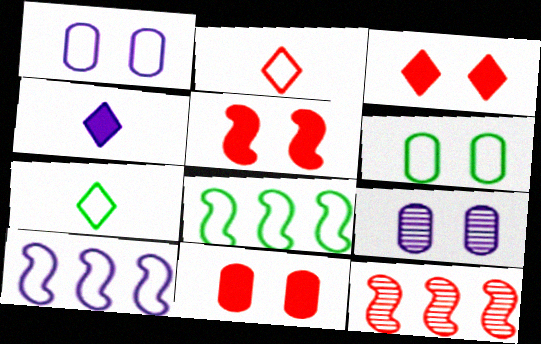[[1, 2, 8], 
[2, 6, 10], 
[2, 11, 12], 
[3, 5, 11], 
[4, 6, 12], 
[4, 9, 10], 
[6, 7, 8], 
[6, 9, 11]]